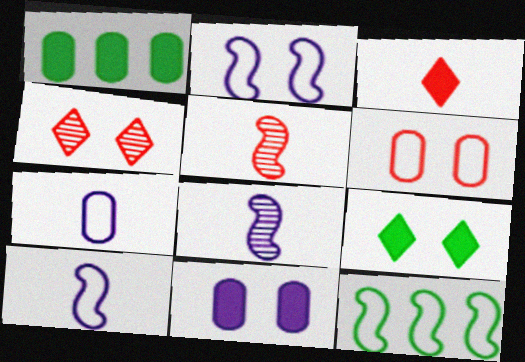[[1, 4, 10]]